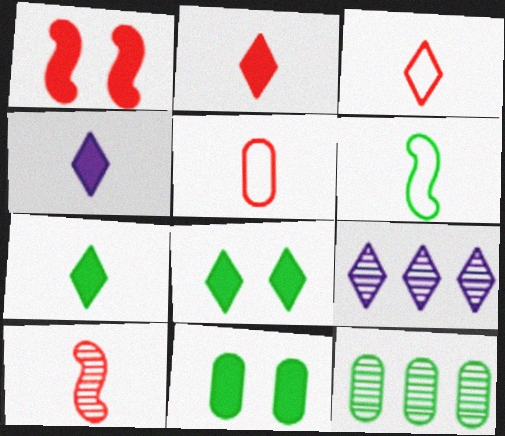[[2, 4, 7], 
[2, 5, 10], 
[3, 8, 9], 
[6, 8, 12]]